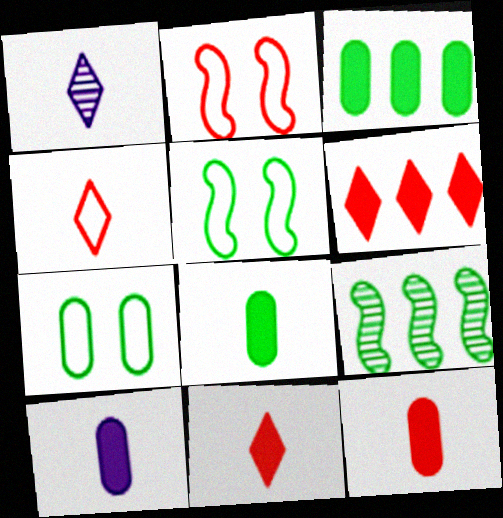[[1, 2, 3], 
[8, 10, 12]]